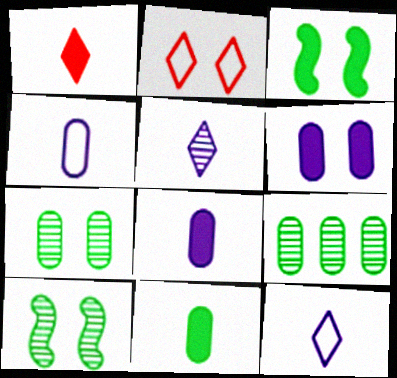[[2, 6, 10]]